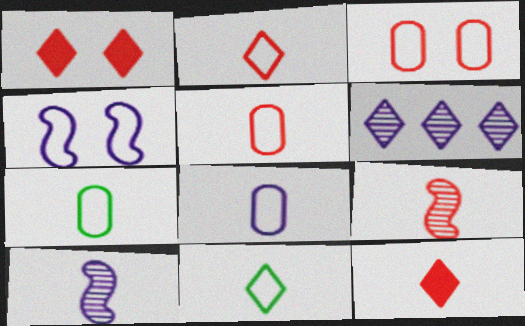[[1, 6, 11], 
[5, 7, 8], 
[5, 9, 12], 
[7, 10, 12]]